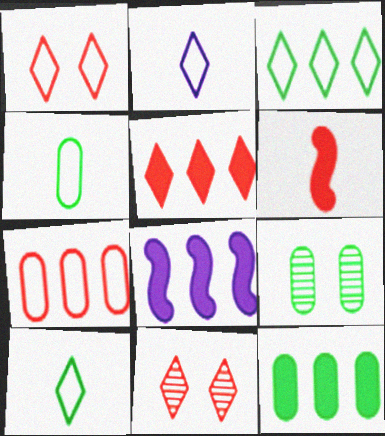[[1, 2, 3], 
[4, 8, 11], 
[4, 9, 12], 
[5, 8, 12], 
[6, 7, 11]]